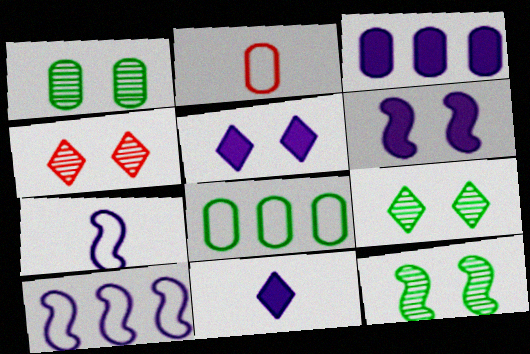[[1, 2, 3], 
[1, 9, 12], 
[3, 6, 11]]